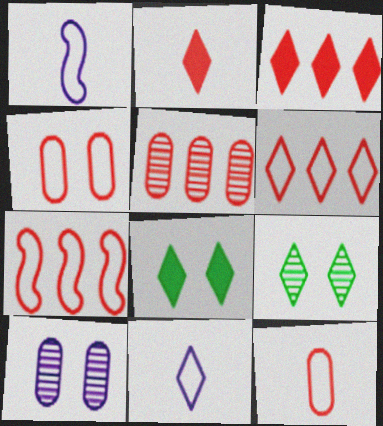[[1, 5, 8], 
[3, 5, 7], 
[3, 9, 11]]